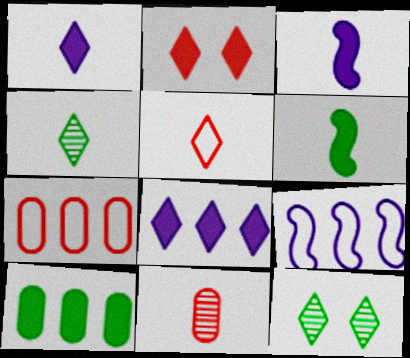[[1, 4, 5], 
[2, 3, 10], 
[3, 7, 12], 
[5, 8, 12]]